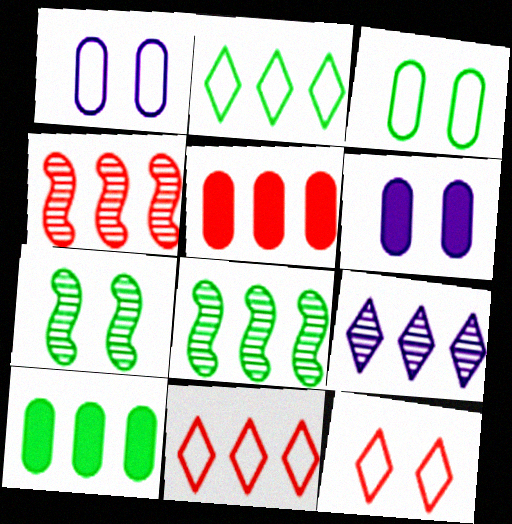[[2, 8, 10], 
[4, 5, 11], 
[6, 7, 12]]